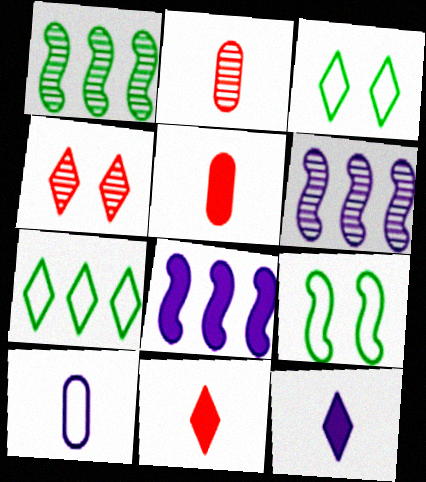[[2, 3, 8], 
[3, 5, 6], 
[4, 7, 12]]